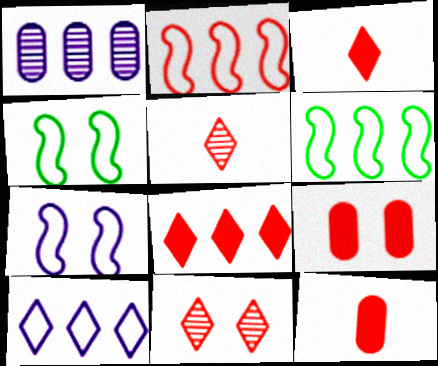[[1, 3, 4], 
[1, 6, 8], 
[2, 5, 9], 
[2, 11, 12]]